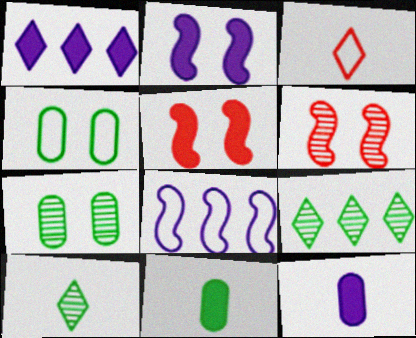[[1, 2, 12], 
[1, 5, 11], 
[3, 4, 8]]